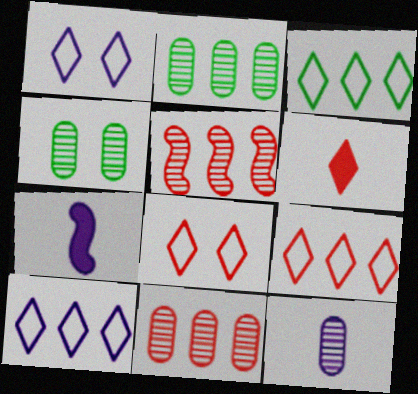[[2, 7, 8], 
[3, 9, 10], 
[4, 7, 9], 
[4, 11, 12]]